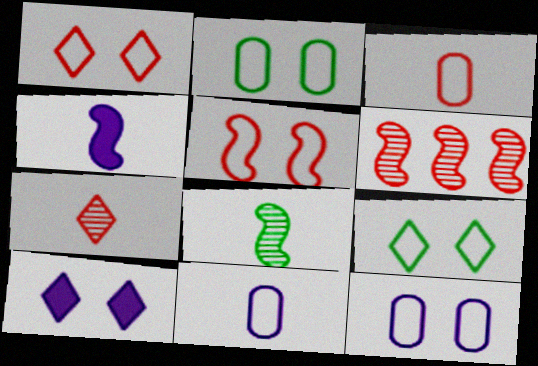[[5, 9, 12]]